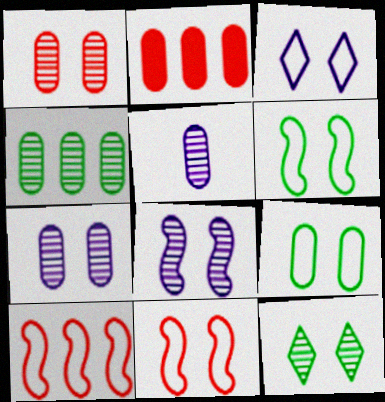[[1, 4, 5], 
[1, 8, 12], 
[2, 5, 9], 
[3, 9, 11]]